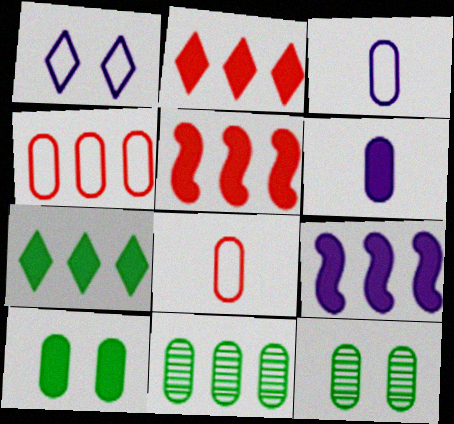[[4, 6, 12]]